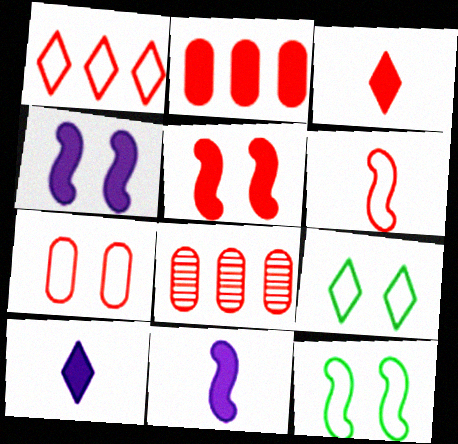[[1, 6, 7], 
[2, 3, 5], 
[8, 9, 11], 
[8, 10, 12]]